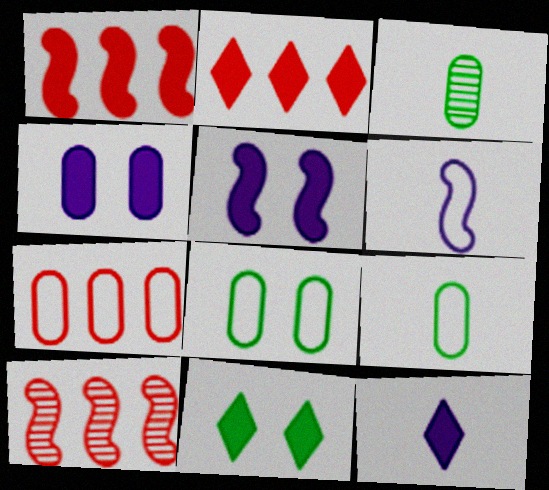[[2, 7, 10], 
[2, 11, 12], 
[3, 4, 7], 
[8, 10, 12]]